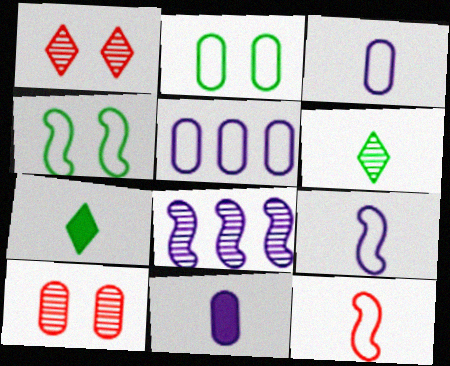[[6, 8, 10], 
[6, 11, 12]]